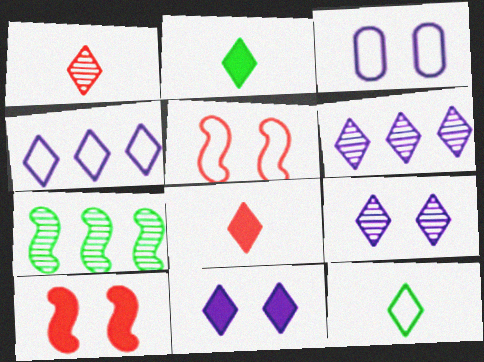[[3, 7, 8]]